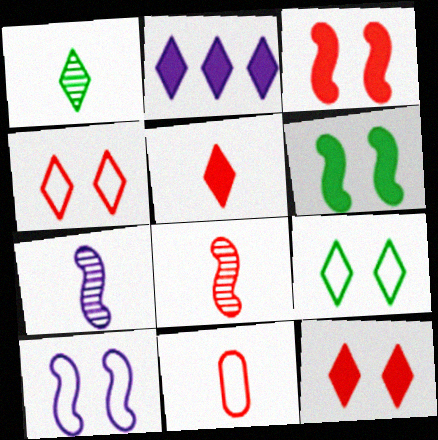[[1, 2, 4], 
[5, 8, 11]]